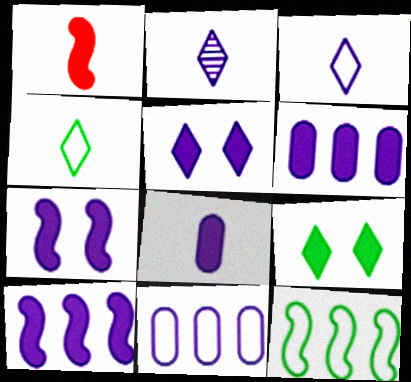[[1, 6, 9], 
[2, 7, 11], 
[5, 8, 10]]